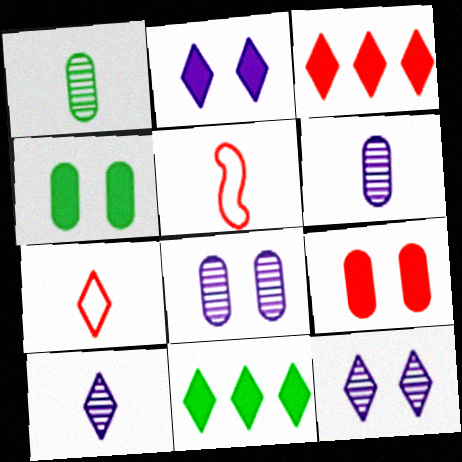[[5, 8, 11], 
[7, 11, 12]]